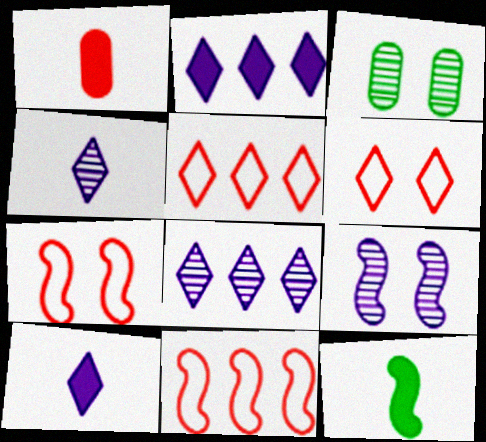[[1, 10, 12], 
[3, 10, 11], 
[9, 11, 12]]